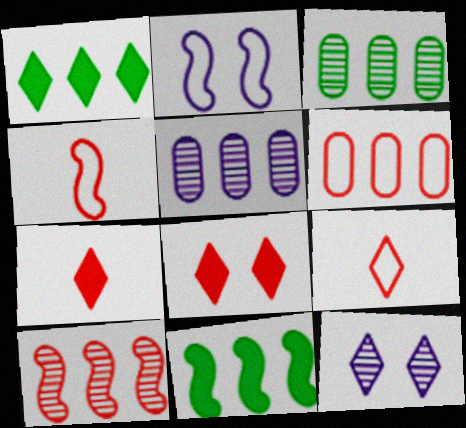[[1, 9, 12], 
[2, 3, 7]]